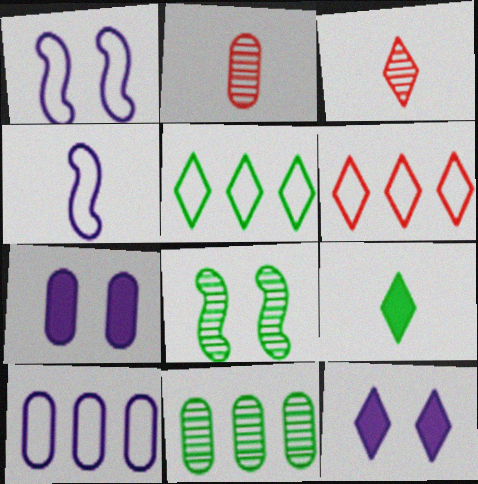[[2, 4, 9], 
[3, 5, 12]]